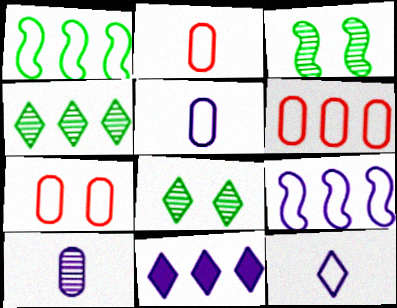[[1, 7, 12], 
[2, 3, 11], 
[2, 6, 7]]